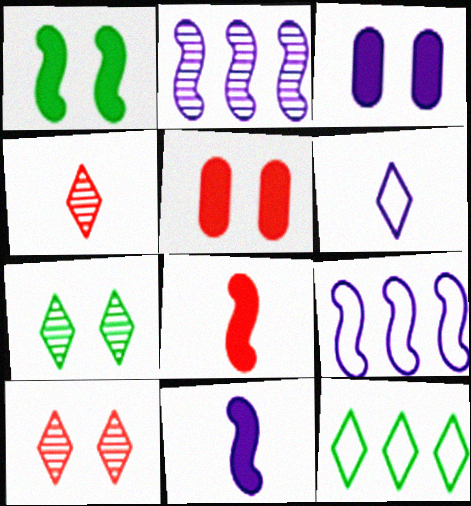[[2, 3, 6]]